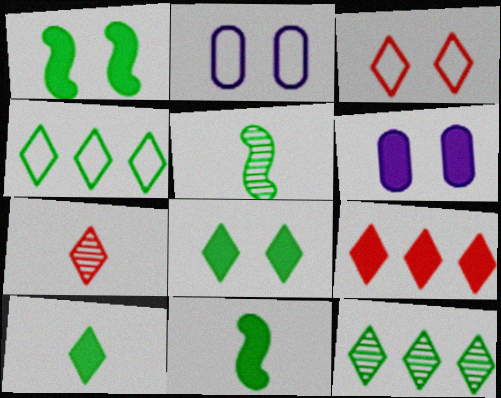[[2, 5, 9], 
[3, 7, 9], 
[6, 9, 11]]